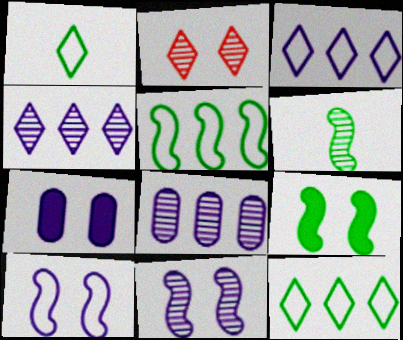[[2, 6, 8], 
[5, 6, 9]]